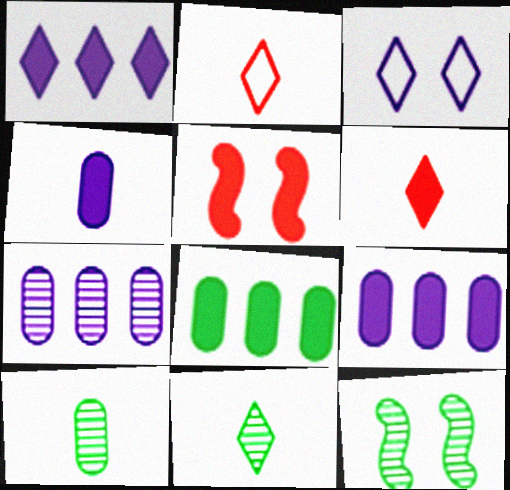[[2, 9, 12]]